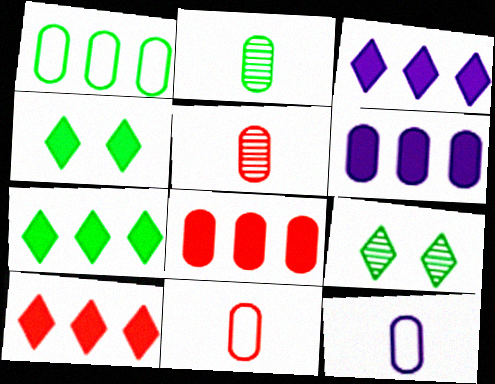[[3, 7, 10]]